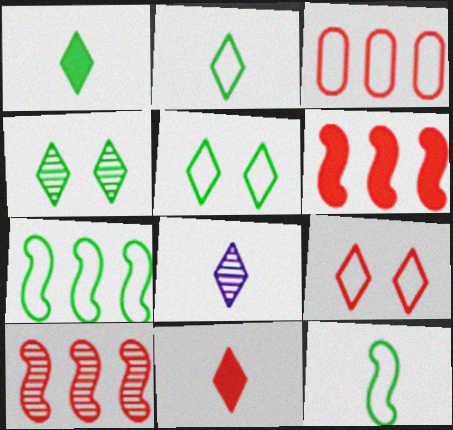[[2, 8, 11]]